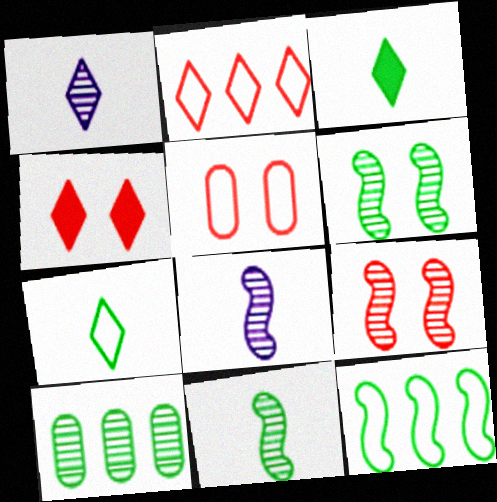[[1, 9, 10], 
[4, 5, 9]]